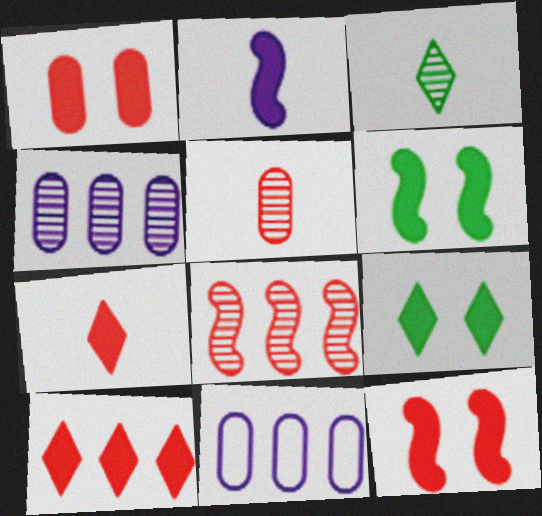[[3, 11, 12]]